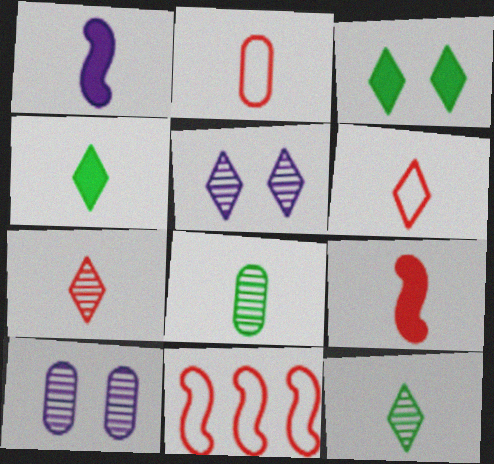[[1, 2, 12], 
[1, 6, 8], 
[2, 7, 9], 
[4, 10, 11]]